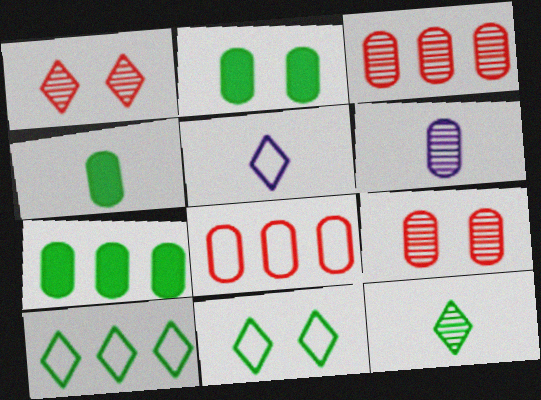[[2, 4, 7], 
[2, 6, 8]]